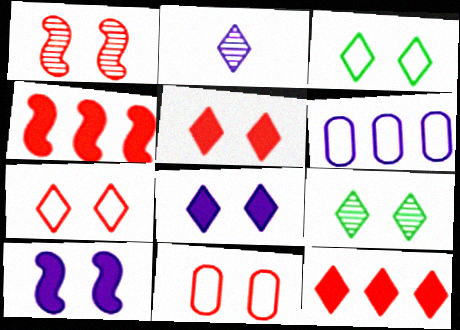[[1, 5, 11], 
[2, 3, 12], 
[2, 6, 10], 
[7, 8, 9], 
[9, 10, 11]]